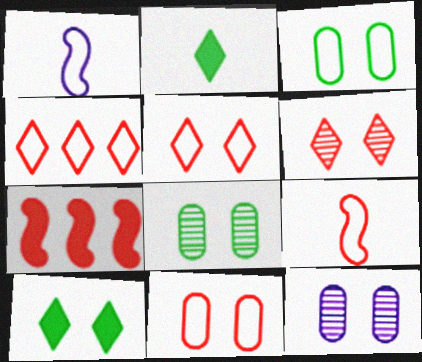[[1, 3, 4], 
[4, 9, 11]]